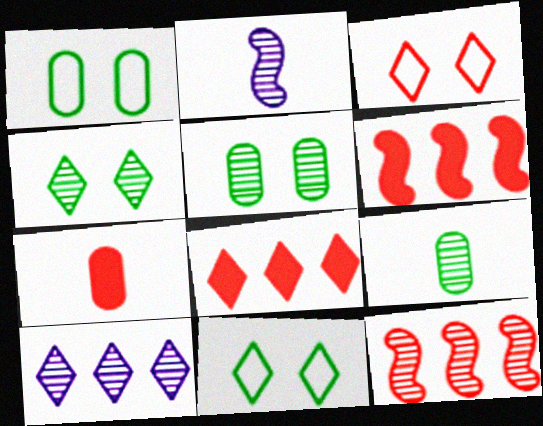[[1, 2, 8], 
[3, 7, 12]]